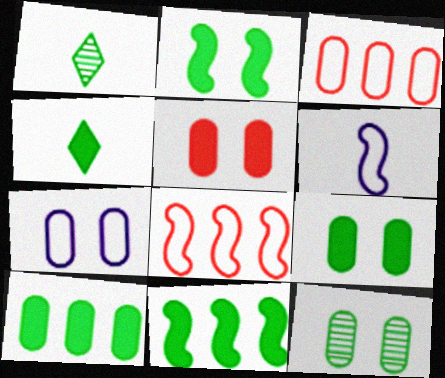[[2, 4, 10], 
[4, 9, 11], 
[5, 7, 12]]